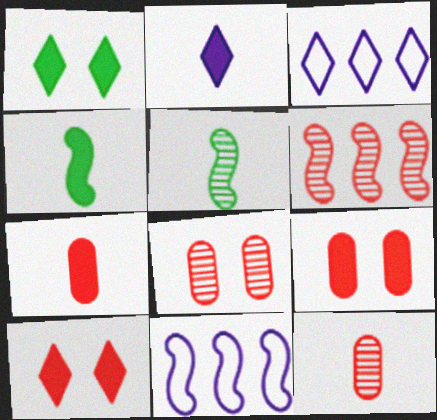[[1, 11, 12], 
[2, 4, 7], 
[3, 4, 8], 
[3, 5, 9]]